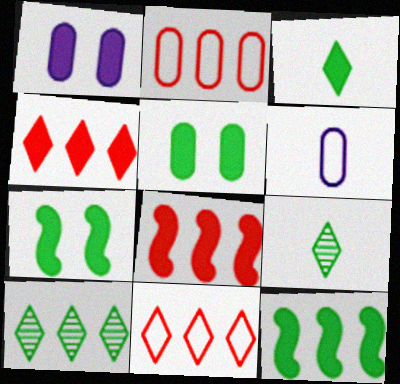[[1, 3, 8], 
[3, 5, 12]]